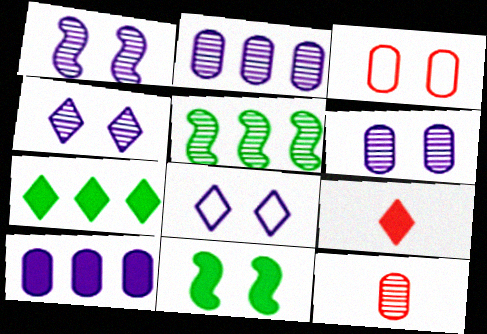[[1, 4, 6], 
[3, 4, 11], 
[4, 5, 12], 
[9, 10, 11]]